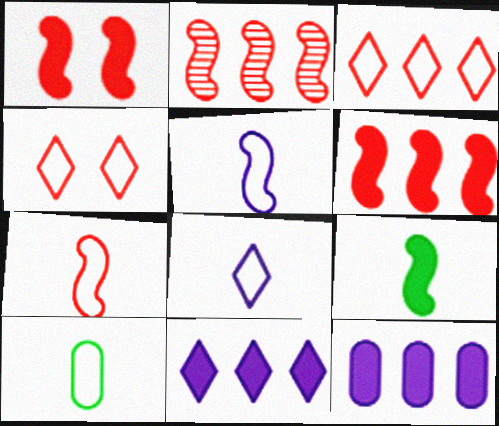[[1, 2, 7], 
[7, 8, 10]]